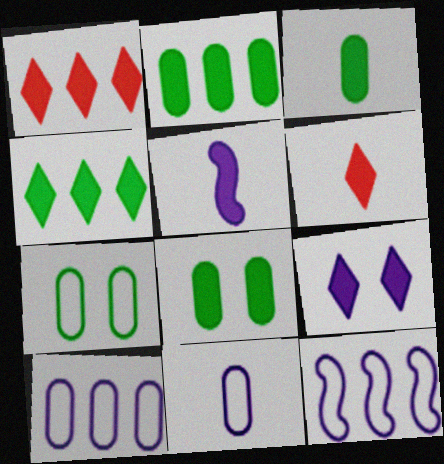[[1, 5, 8], 
[2, 3, 8], 
[3, 5, 6], 
[4, 6, 9]]